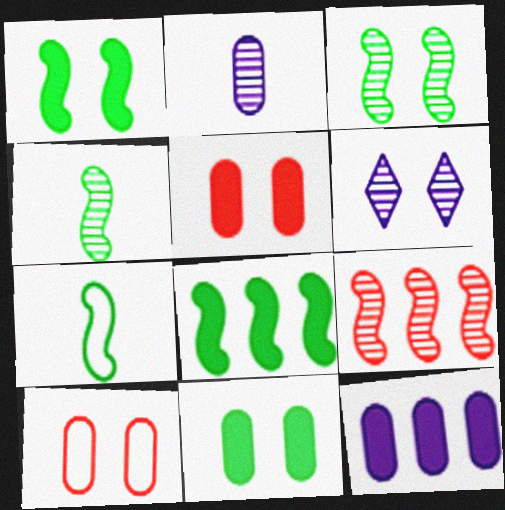[[1, 6, 10], 
[3, 7, 8]]